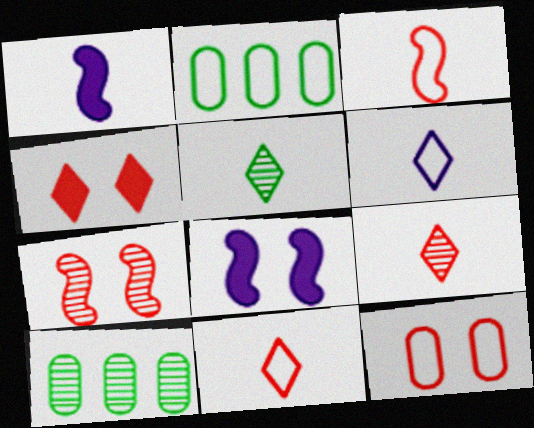[[2, 8, 9], 
[4, 7, 12], 
[8, 10, 11]]